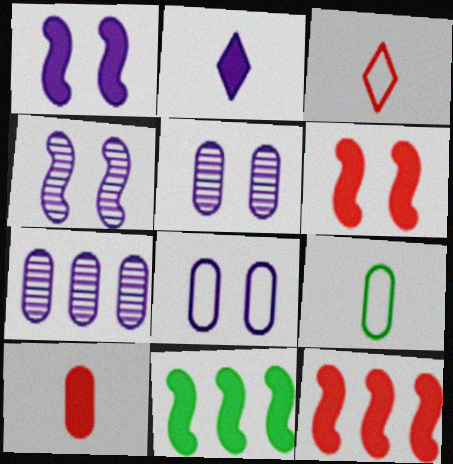[[3, 5, 11]]